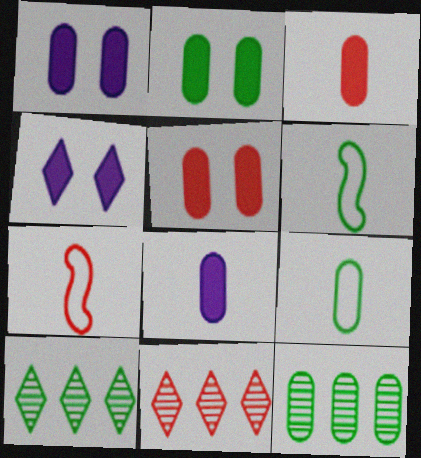[[1, 2, 5], 
[1, 6, 11], 
[1, 7, 10], 
[2, 6, 10], 
[2, 9, 12], 
[4, 7, 12], 
[5, 7, 11]]